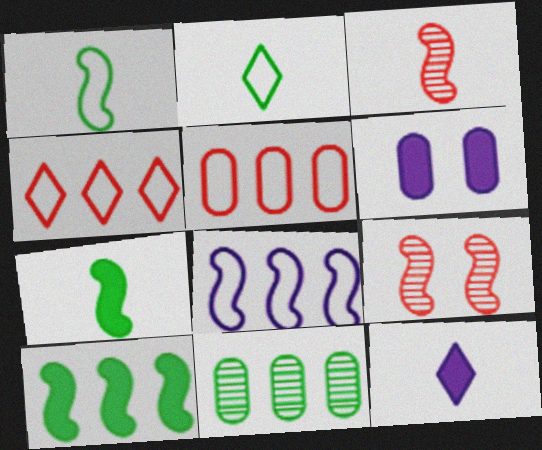[[7, 8, 9]]